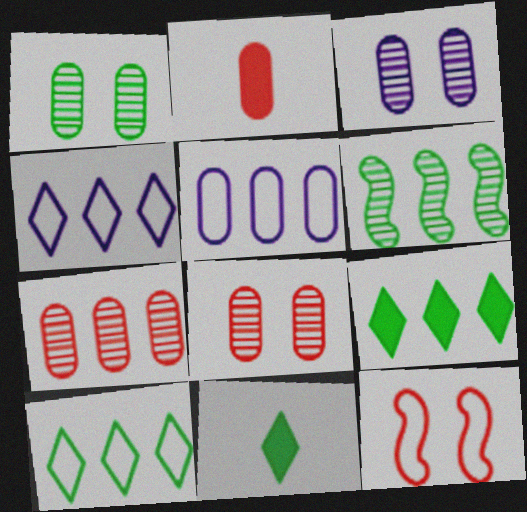[[1, 2, 5], 
[1, 3, 8]]